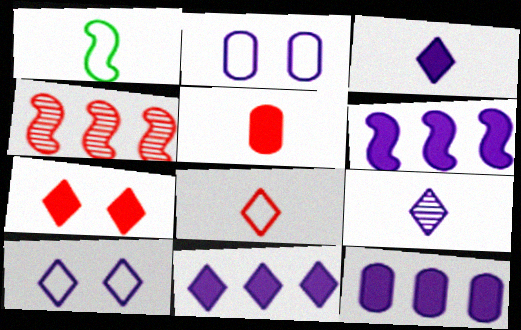[[1, 5, 9], 
[2, 6, 9], 
[6, 11, 12], 
[9, 10, 11]]